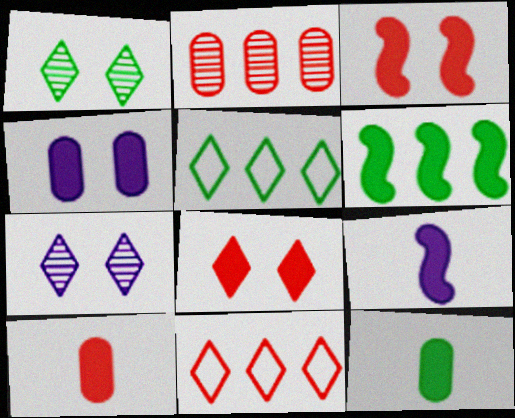[[3, 6, 9]]